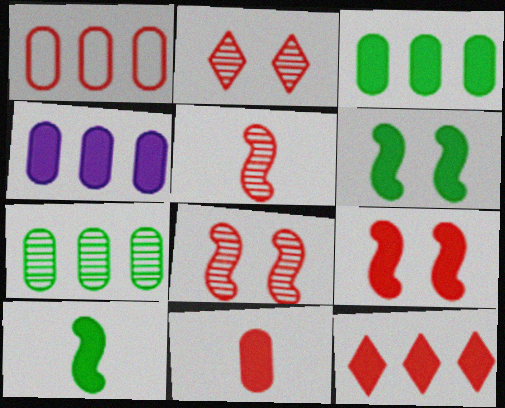[[1, 4, 7], 
[9, 11, 12]]